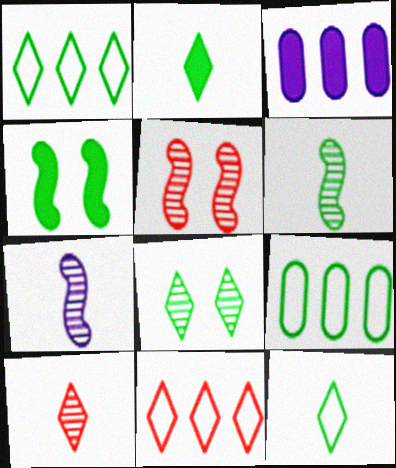[[1, 2, 8], 
[3, 5, 12]]